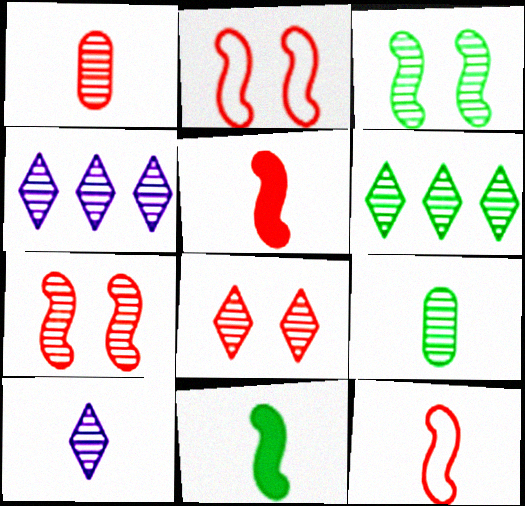[[1, 3, 4], 
[3, 6, 9], 
[4, 7, 9], 
[6, 8, 10]]